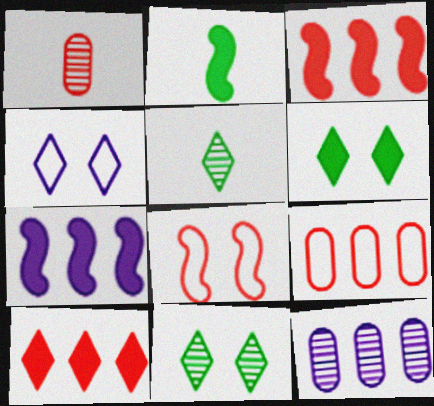[[1, 8, 10], 
[4, 5, 10]]